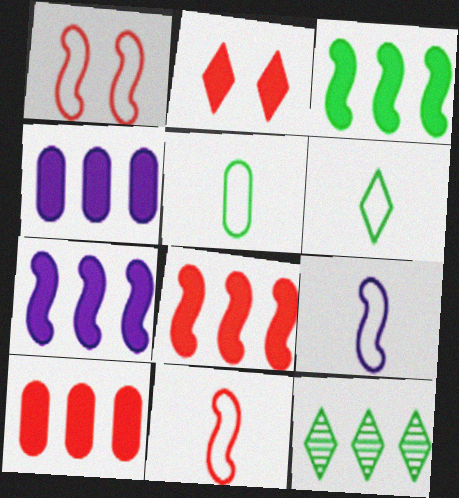[[3, 7, 8]]